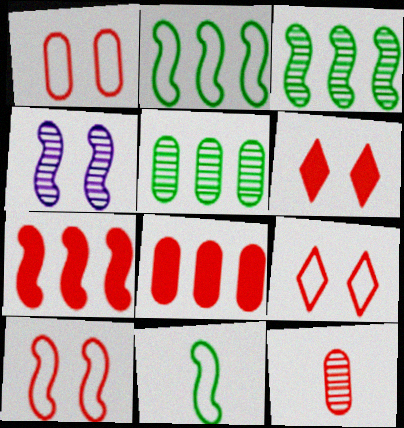[[1, 8, 12], 
[1, 9, 10], 
[4, 7, 11], 
[7, 9, 12]]